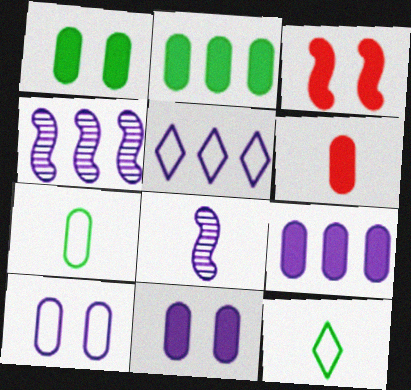[[1, 6, 9], 
[2, 6, 11], 
[4, 5, 9], 
[5, 8, 11], 
[6, 8, 12]]